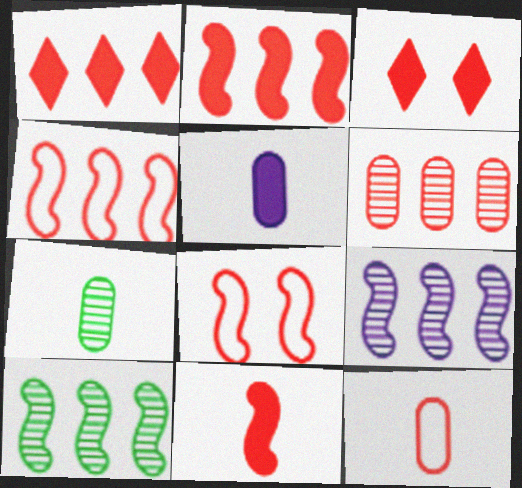[[1, 4, 6], 
[5, 7, 12]]